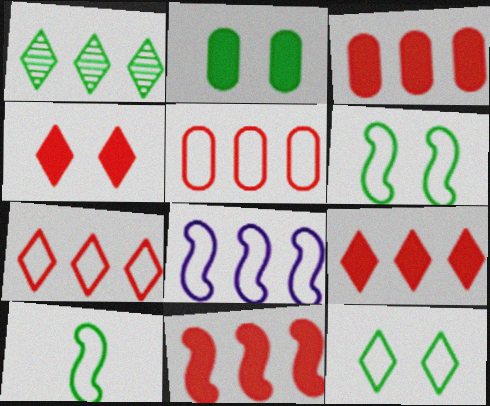[[1, 2, 10], 
[1, 3, 8], 
[3, 9, 11]]